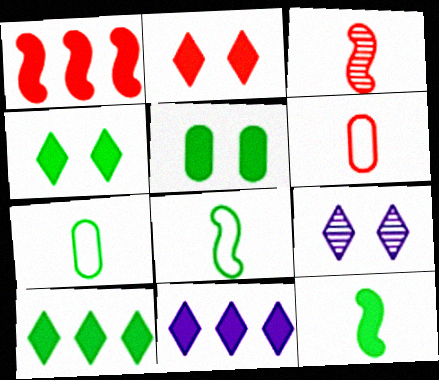[[1, 7, 9], 
[5, 10, 12]]